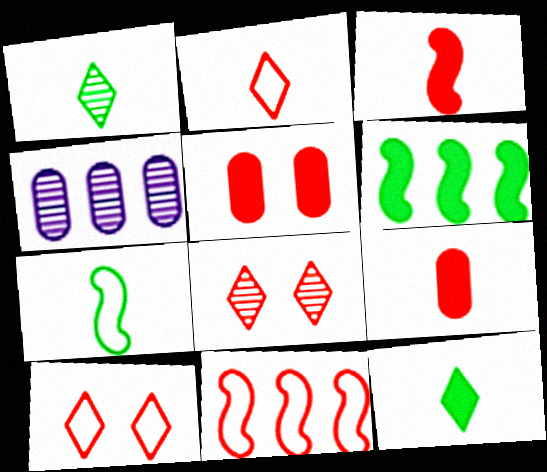[[8, 9, 11]]